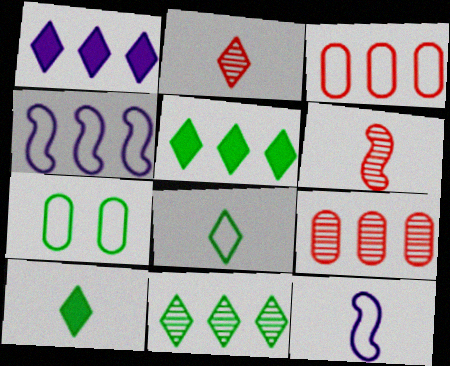[[1, 6, 7], 
[4, 5, 9]]